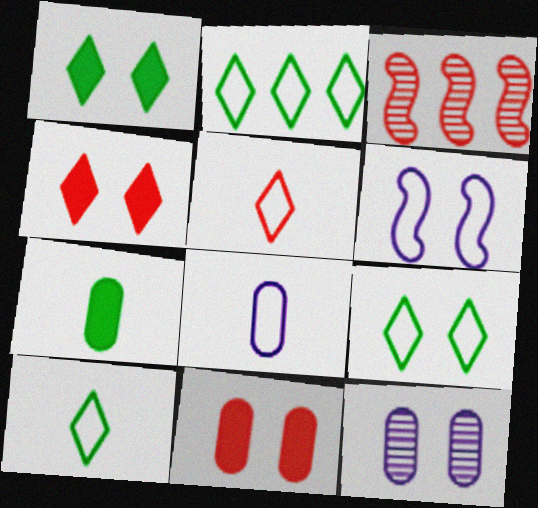[[1, 3, 8], 
[2, 9, 10], 
[3, 5, 11]]